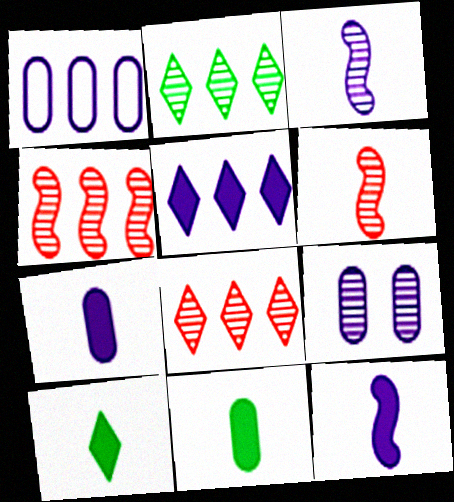[[1, 7, 9], 
[2, 6, 9]]